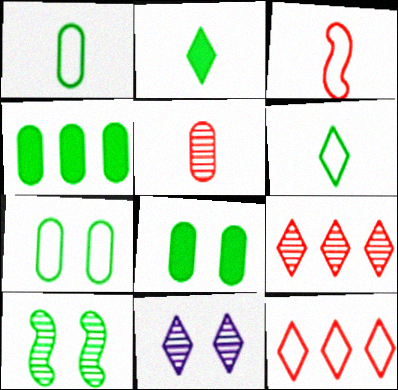[[2, 11, 12], 
[3, 4, 11], 
[4, 6, 10]]